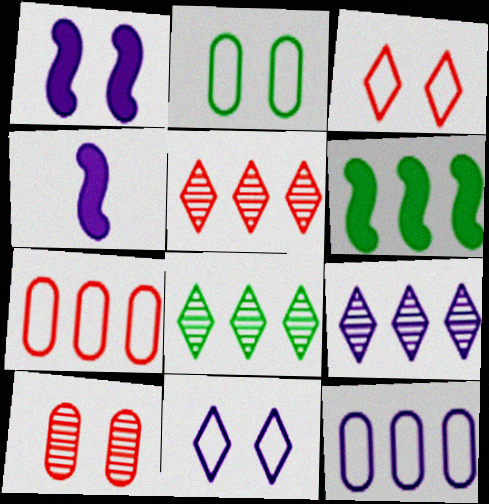[[2, 4, 5], 
[5, 6, 12], 
[5, 8, 9], 
[6, 7, 9]]